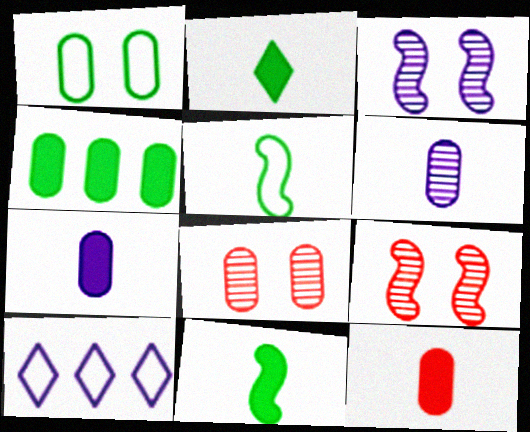[[3, 7, 10], 
[8, 10, 11]]